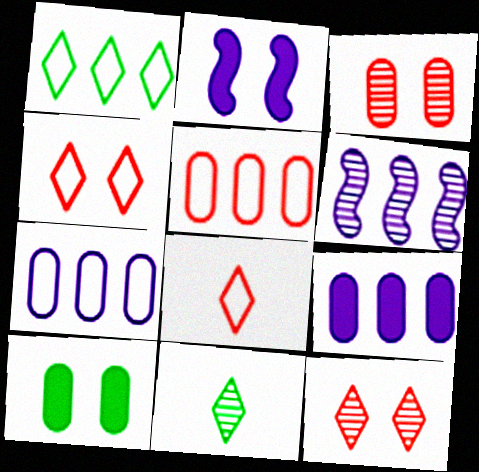[[2, 5, 11], 
[3, 6, 11], 
[6, 8, 10]]